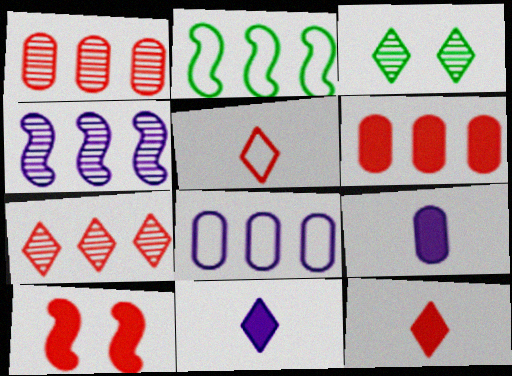[[1, 5, 10], 
[6, 10, 12]]